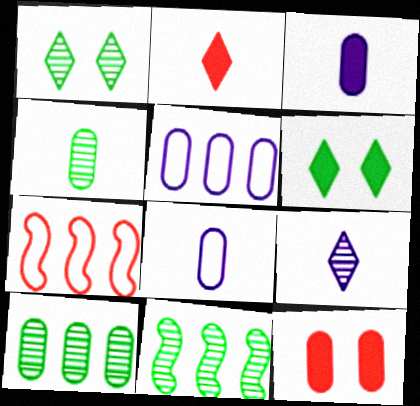[[1, 3, 7], 
[1, 4, 11], 
[4, 5, 12], 
[8, 10, 12]]